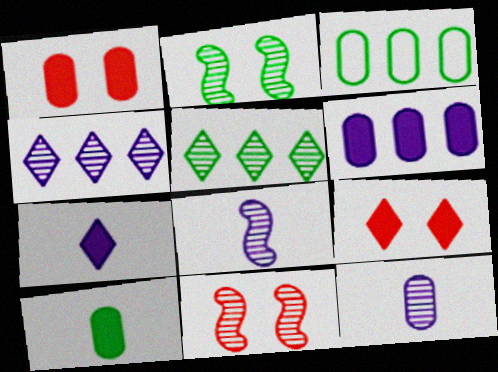[[1, 3, 12], 
[1, 6, 10], 
[3, 7, 11], 
[3, 8, 9], 
[5, 11, 12]]